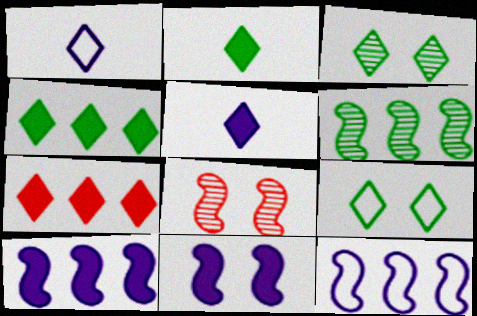[[1, 3, 7]]